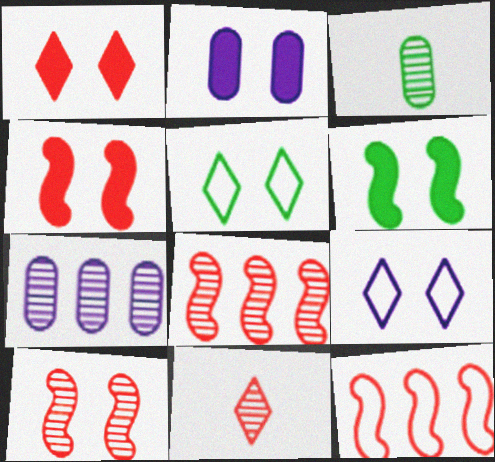[[1, 2, 6], 
[2, 5, 10]]